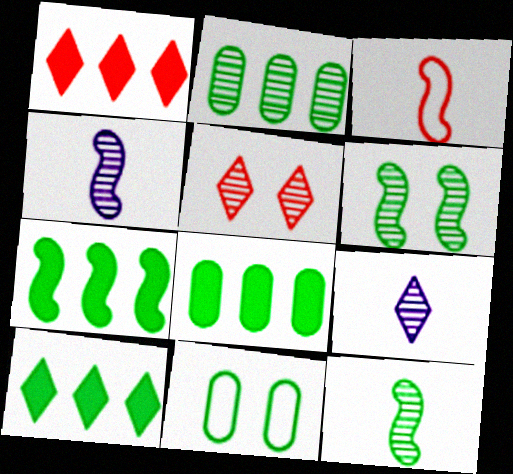[[1, 4, 11], 
[2, 4, 5], 
[7, 8, 10], 
[10, 11, 12]]